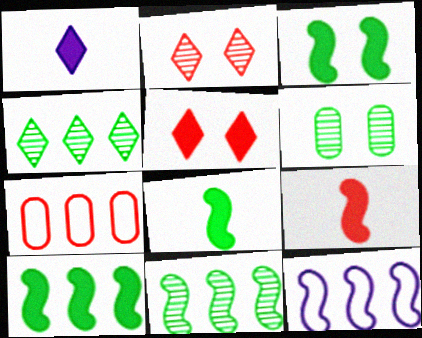[[2, 7, 9], 
[3, 8, 10]]